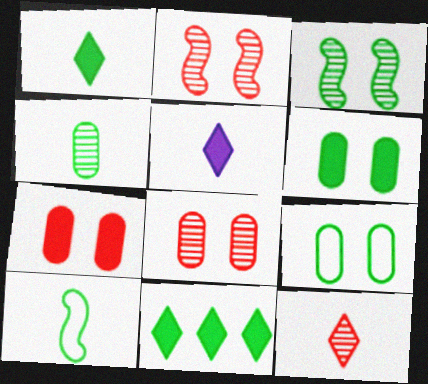[[1, 4, 10]]